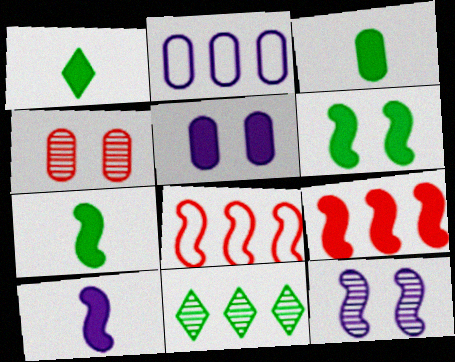[[1, 3, 7], 
[1, 5, 9], 
[2, 3, 4], 
[2, 9, 11], 
[6, 9, 10], 
[7, 8, 12]]